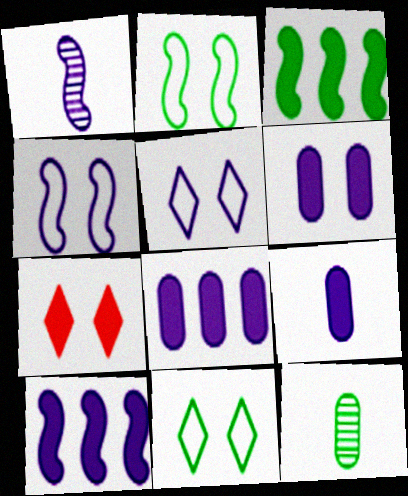[[1, 4, 10], 
[1, 5, 8], 
[3, 7, 9], 
[3, 11, 12], 
[6, 8, 9]]